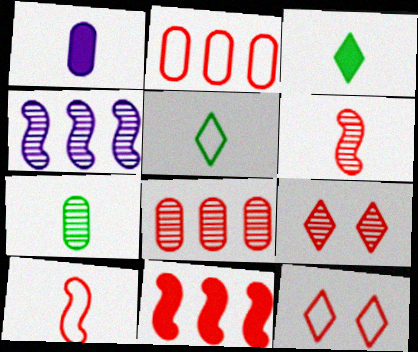[[1, 5, 6], 
[2, 10, 12], 
[4, 7, 9], 
[6, 8, 9]]